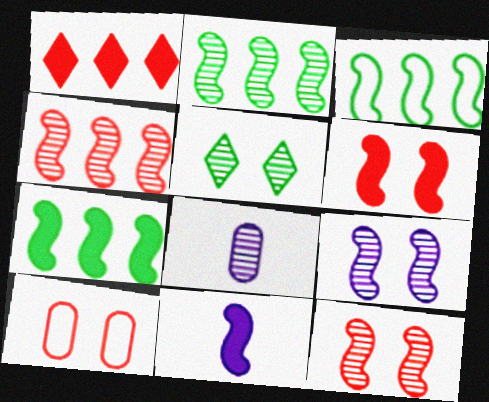[[2, 3, 7], 
[3, 11, 12], 
[4, 5, 8], 
[6, 7, 11]]